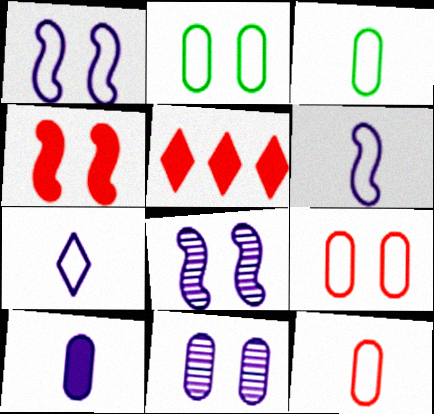[[3, 5, 8]]